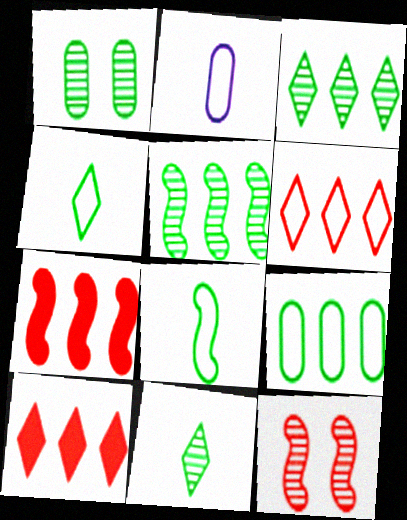[[1, 5, 11]]